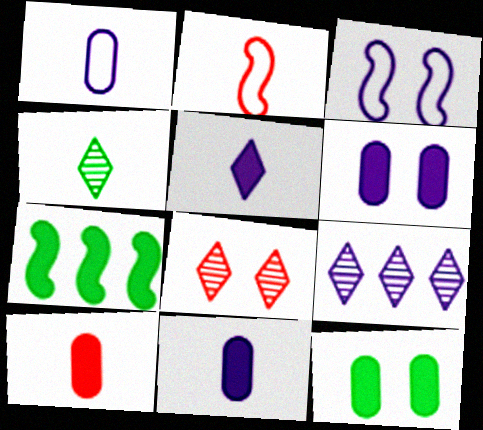[[1, 7, 8], 
[2, 4, 11], 
[2, 9, 12], 
[3, 8, 12], 
[3, 9, 11], 
[4, 8, 9]]